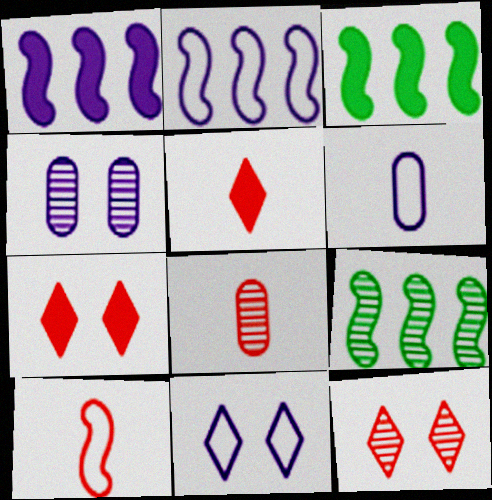[[2, 6, 11], 
[3, 6, 12], 
[3, 8, 11], 
[5, 8, 10], 
[6, 7, 9]]